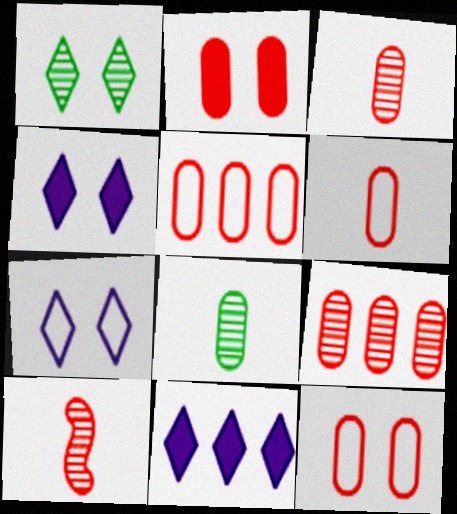[[2, 3, 5], 
[2, 6, 9], 
[5, 6, 12]]